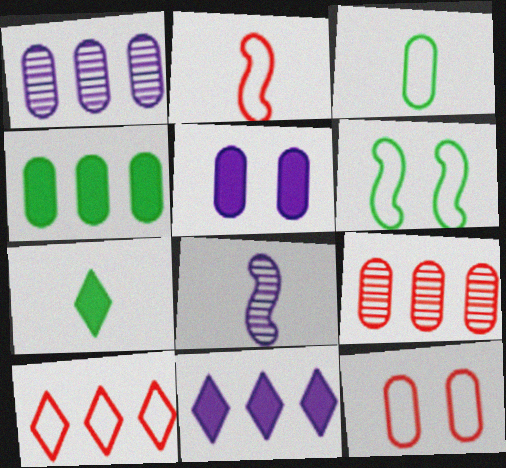[[2, 10, 12], 
[3, 5, 9]]